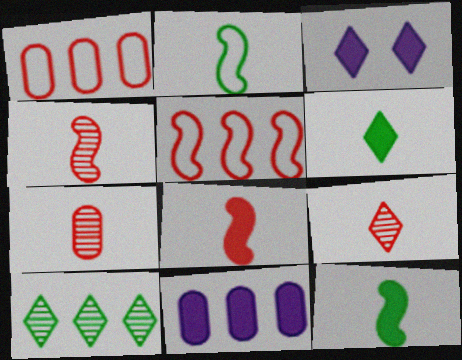[[4, 7, 9], 
[5, 10, 11]]